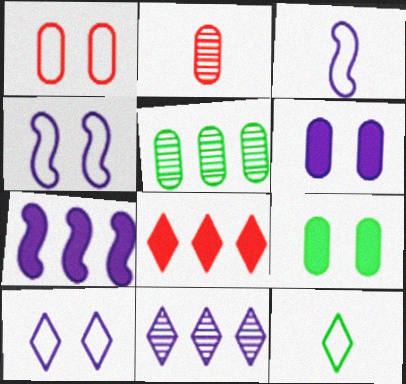[[3, 6, 11]]